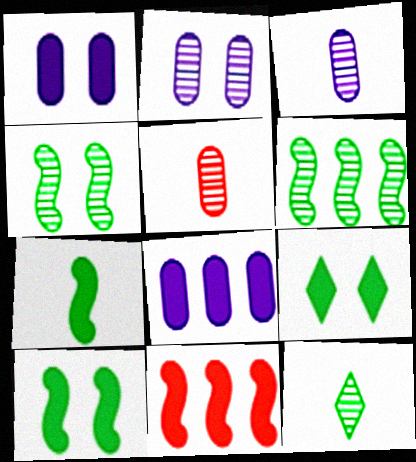[]